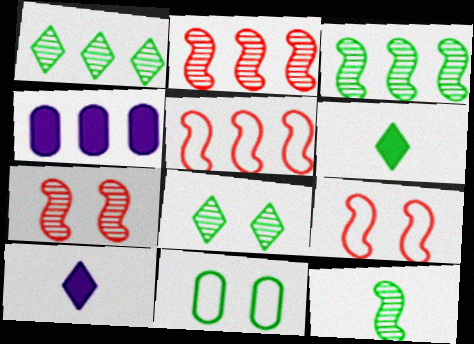[[1, 4, 5], 
[2, 10, 11], 
[3, 6, 11]]